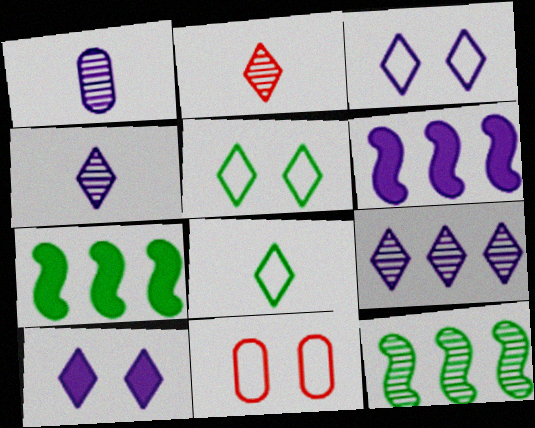[[1, 3, 6], 
[4, 7, 11]]